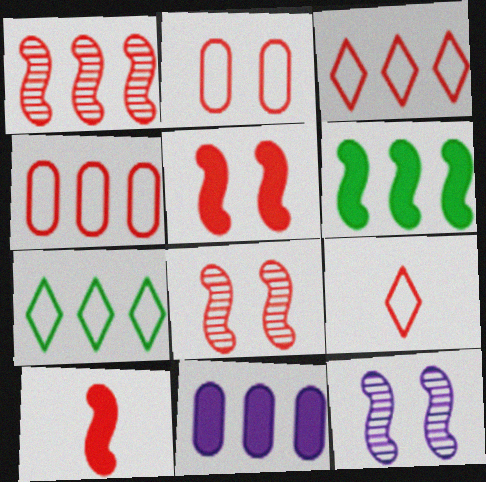[[1, 7, 11]]